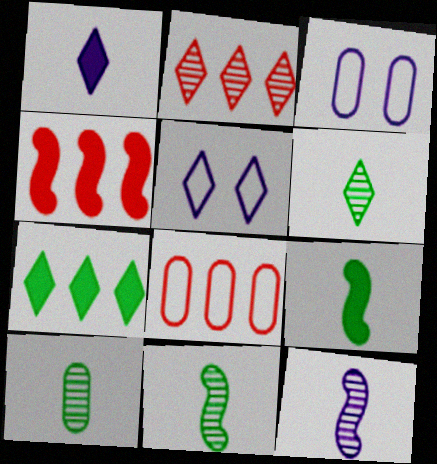[[2, 3, 9], 
[2, 4, 8], 
[3, 4, 6], 
[4, 5, 10], 
[6, 10, 11]]